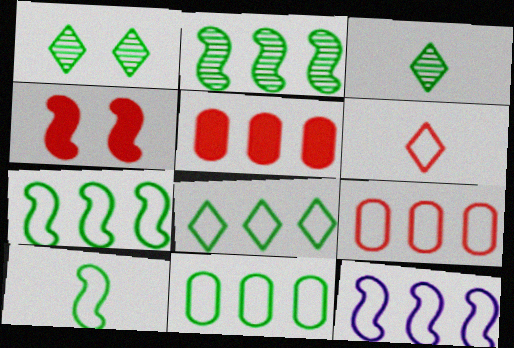[[7, 8, 11], 
[8, 9, 12]]